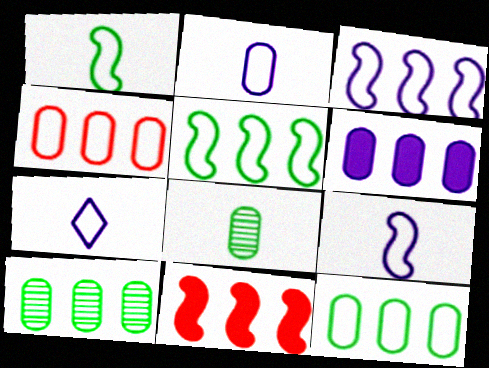[[2, 7, 9], 
[4, 6, 10]]